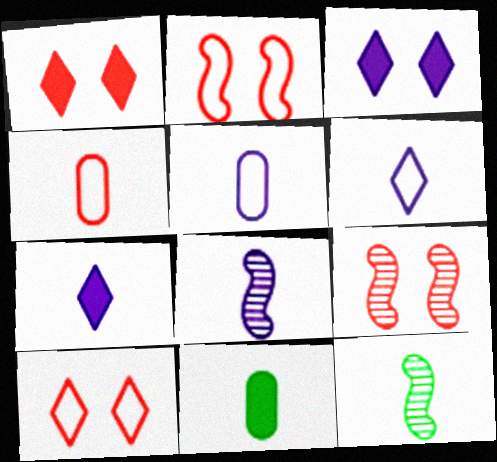[[4, 7, 12], 
[5, 7, 8]]